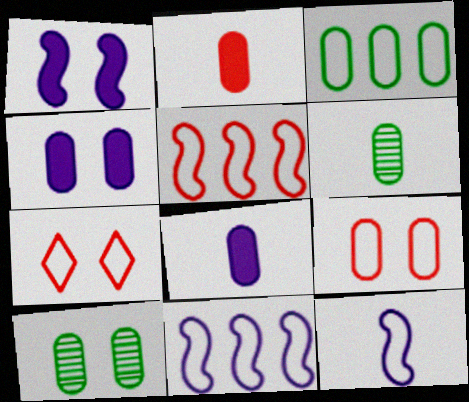[[1, 7, 10], 
[3, 7, 12], 
[4, 9, 10]]